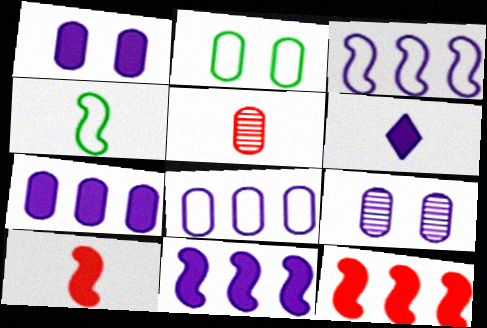[[1, 6, 11], 
[2, 5, 7], 
[3, 6, 9], 
[4, 5, 6]]